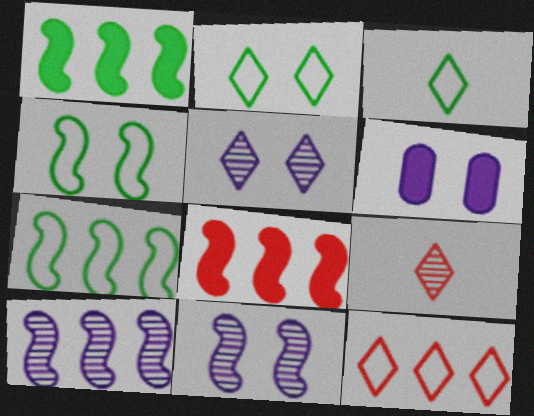[[6, 7, 9], 
[7, 8, 10]]